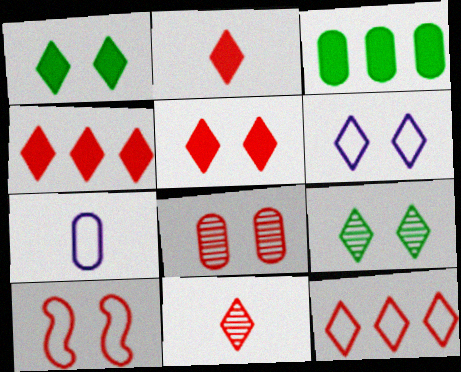[[2, 4, 5], 
[3, 7, 8], 
[5, 6, 9], 
[5, 8, 10], 
[5, 11, 12]]